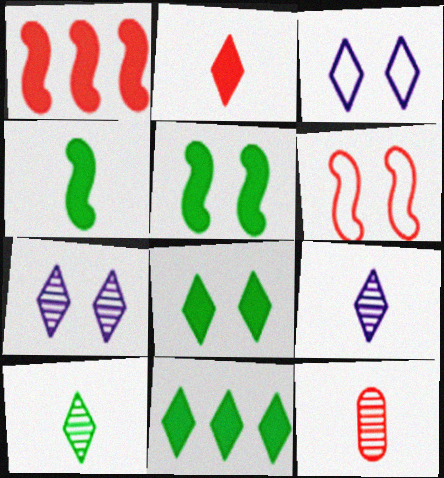[]